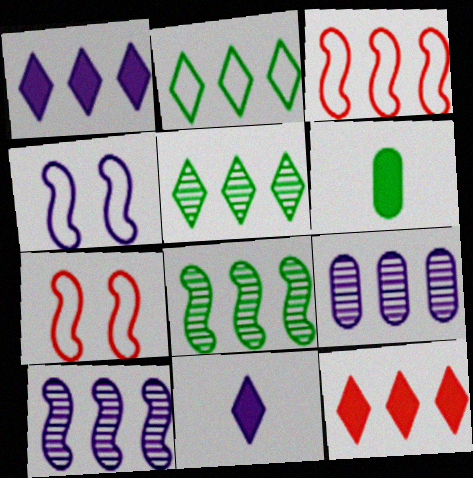[[4, 9, 11]]